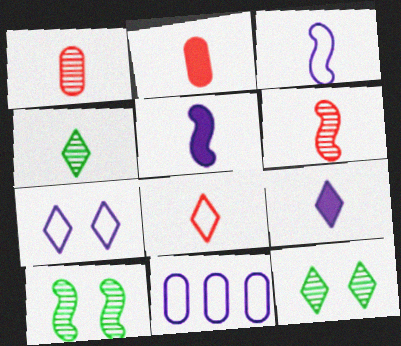[[2, 3, 4], 
[2, 6, 8], 
[3, 7, 11], 
[4, 8, 9]]